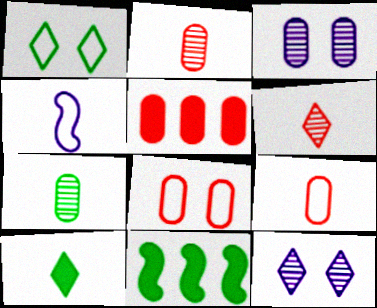[[1, 7, 11], 
[2, 4, 10], 
[2, 5, 8], 
[9, 11, 12]]